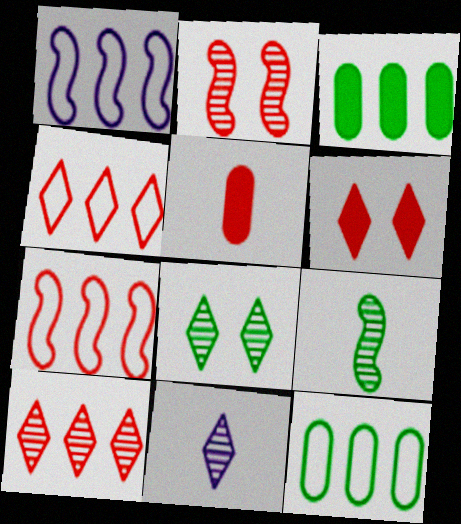[[1, 3, 10], 
[1, 4, 12], 
[1, 5, 8], 
[2, 4, 5], 
[8, 10, 11]]